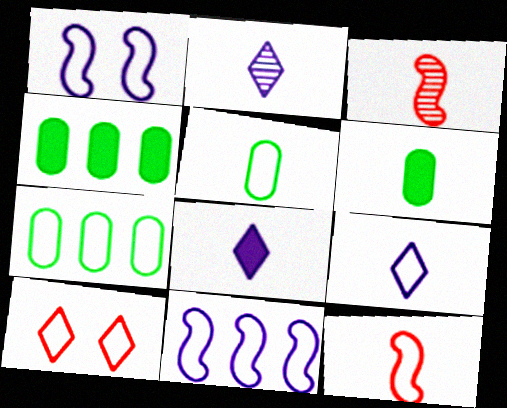[[2, 6, 12], 
[2, 8, 9], 
[3, 5, 8], 
[3, 6, 9], 
[5, 9, 12], 
[5, 10, 11]]